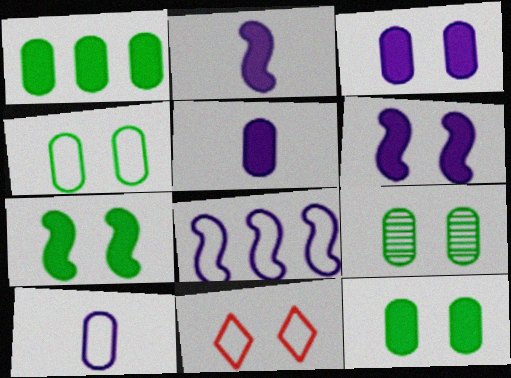[[4, 9, 12], 
[6, 9, 11]]